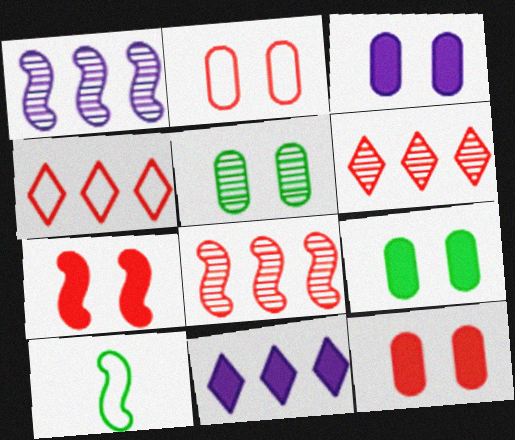[[1, 7, 10], 
[2, 3, 5], 
[3, 6, 10], 
[3, 9, 12]]